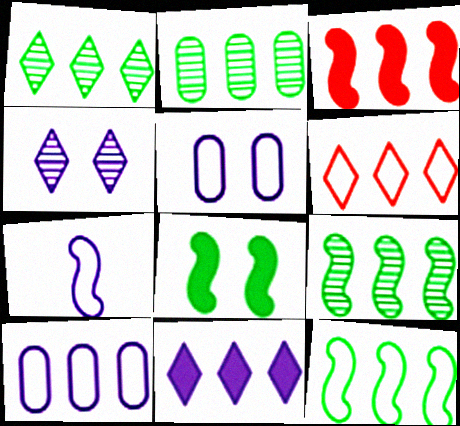[[1, 2, 9], 
[1, 3, 10], 
[1, 6, 11], 
[6, 10, 12]]